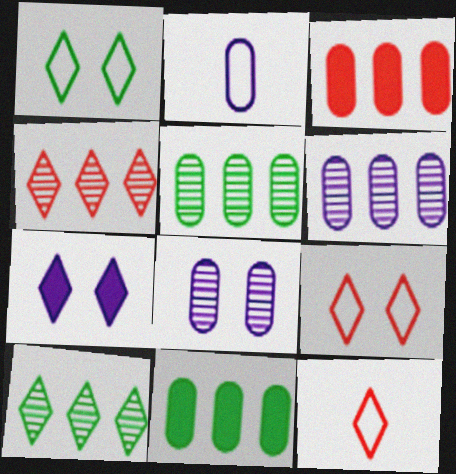[[7, 10, 12]]